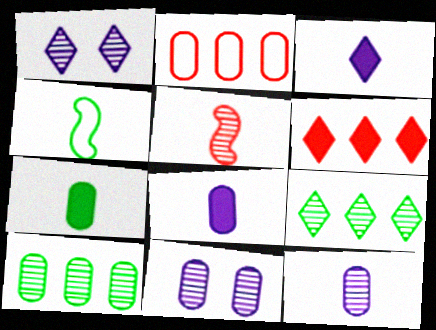[[1, 5, 10], 
[2, 7, 11], 
[4, 6, 11], 
[5, 9, 11]]